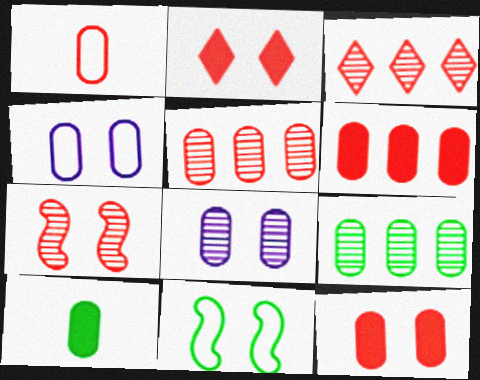[[1, 5, 12], 
[2, 8, 11], 
[4, 5, 10]]